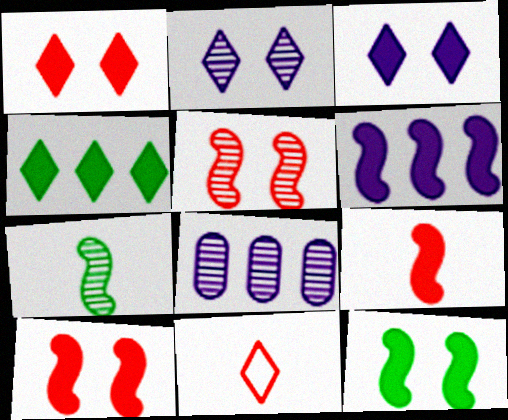[[2, 4, 11], 
[6, 9, 12], 
[8, 11, 12]]